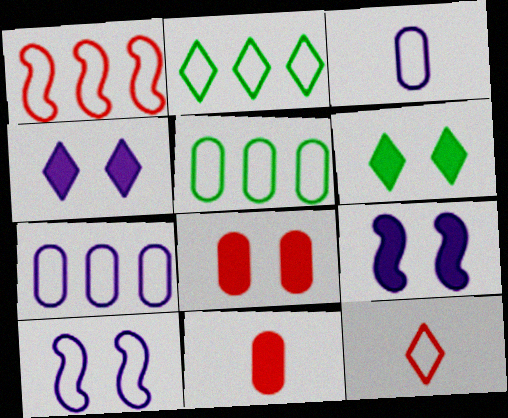[[1, 2, 7], 
[5, 10, 12], 
[6, 8, 9]]